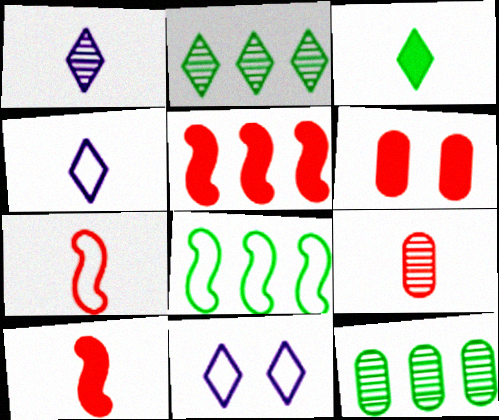[[1, 6, 8], 
[10, 11, 12]]